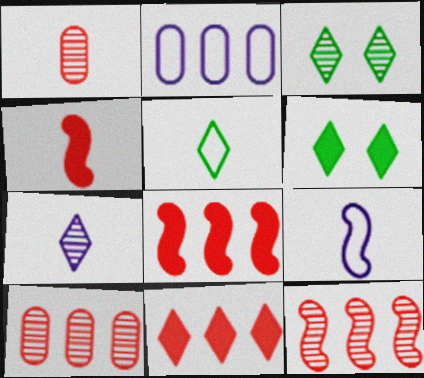[[2, 3, 4], 
[6, 9, 10]]